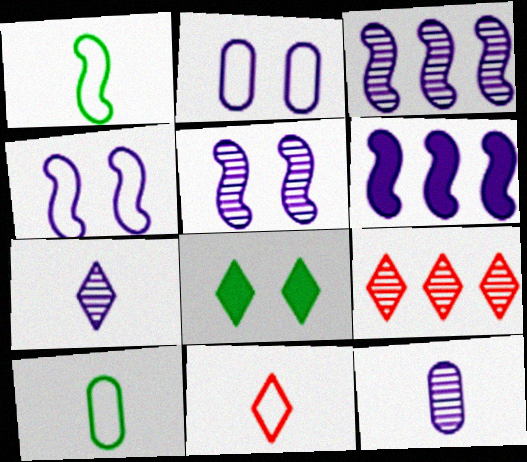[[2, 6, 7]]